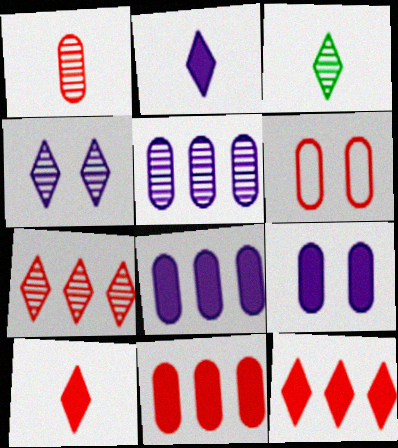[[1, 6, 11], 
[3, 4, 7]]